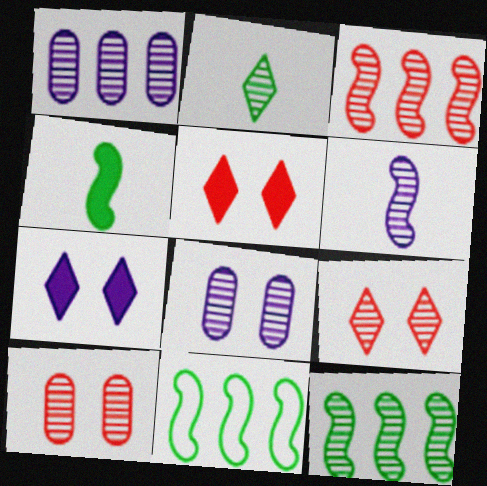[[2, 3, 8]]